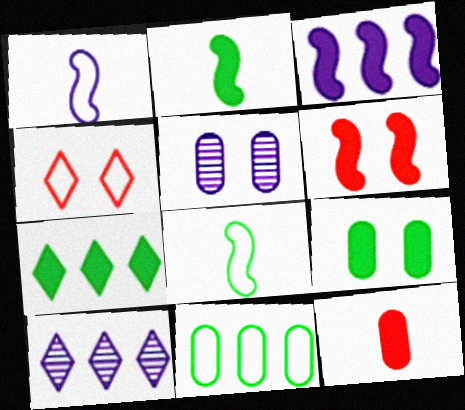[[1, 4, 11], 
[2, 3, 6], 
[2, 7, 9], 
[5, 11, 12]]